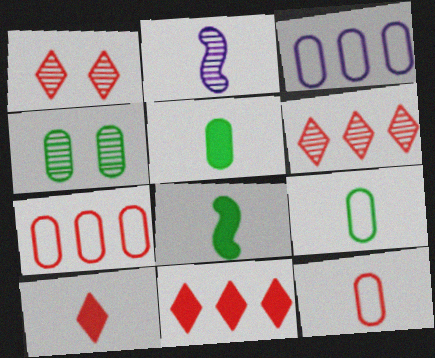[[1, 3, 8], 
[2, 4, 6], 
[2, 9, 10]]